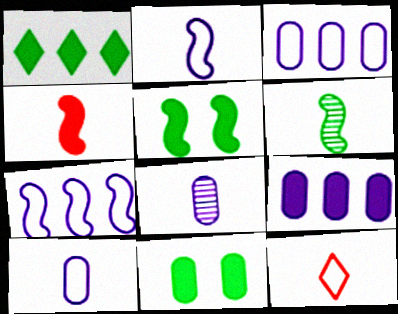[[2, 4, 6]]